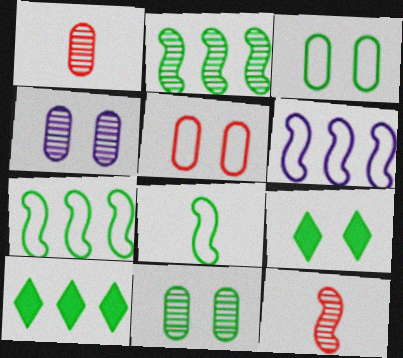[[1, 6, 9], 
[8, 10, 11]]